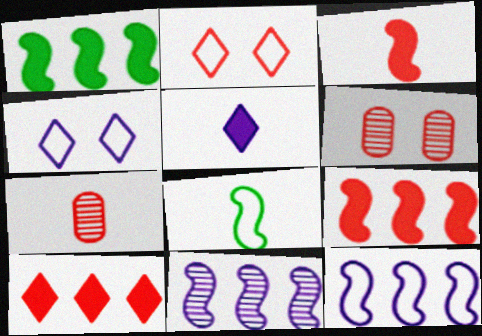[[1, 4, 7], 
[2, 7, 9], 
[5, 7, 8]]